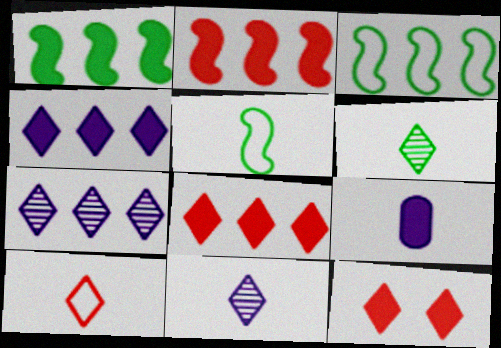[[1, 9, 12]]